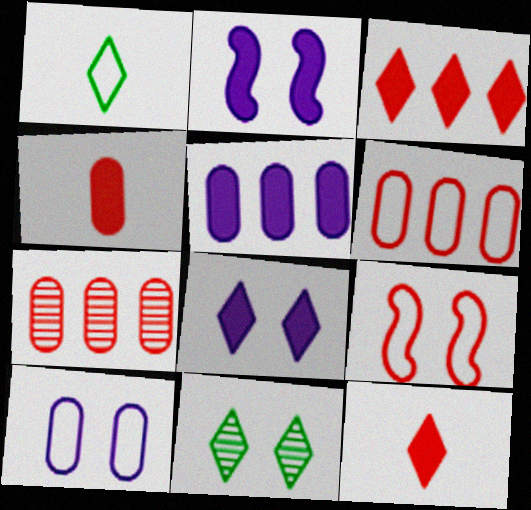[[1, 2, 7], 
[7, 9, 12]]